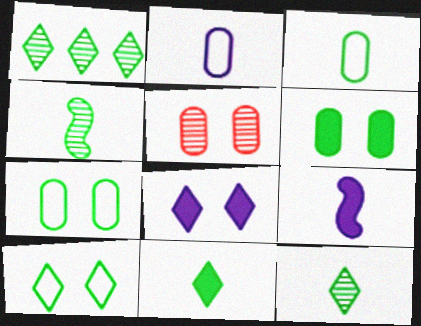[[1, 10, 11], 
[3, 4, 11]]